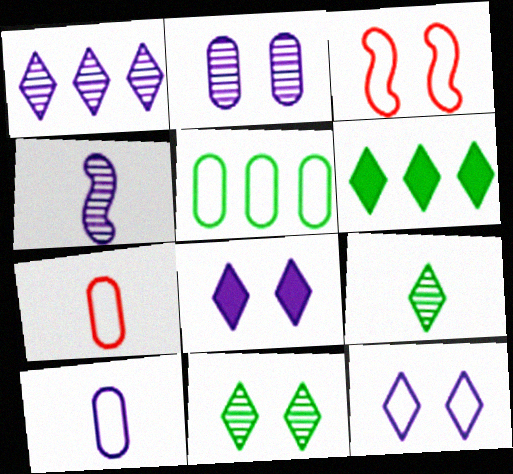[[1, 2, 4]]